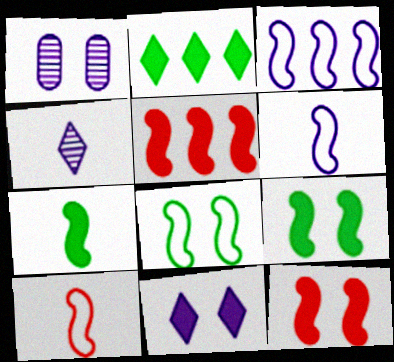[[1, 2, 10], 
[3, 8, 10]]